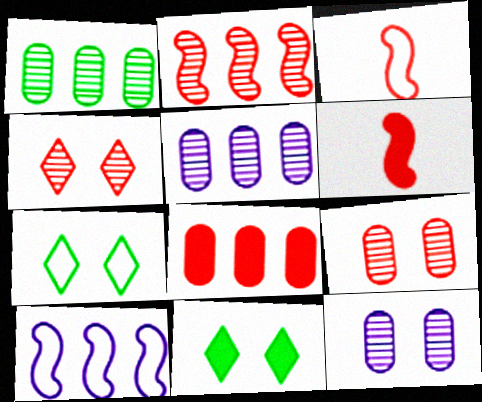[[3, 4, 8], 
[3, 5, 11], 
[5, 6, 7]]